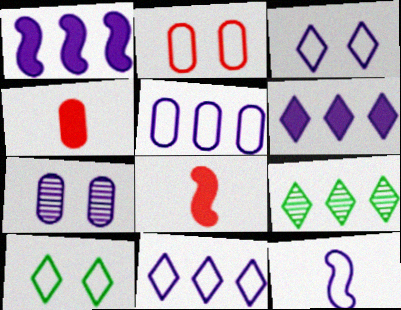[[3, 5, 12], 
[6, 7, 12]]